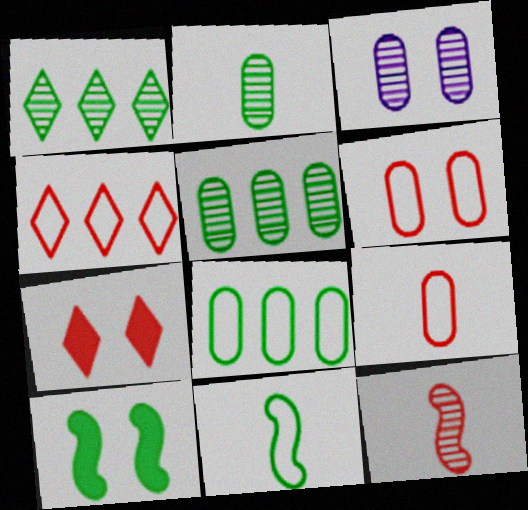[[1, 3, 12]]